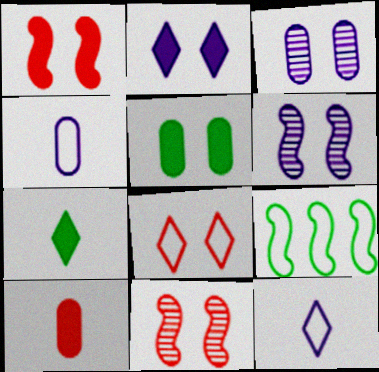[[1, 2, 5], 
[4, 8, 9], 
[5, 6, 8]]